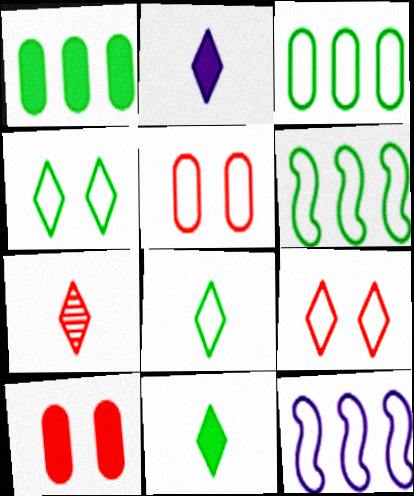[[2, 7, 8], 
[5, 8, 12]]